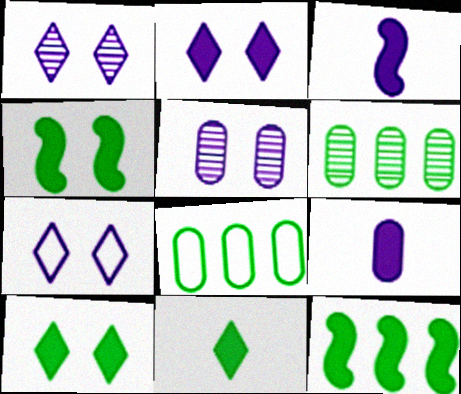[[1, 2, 7]]